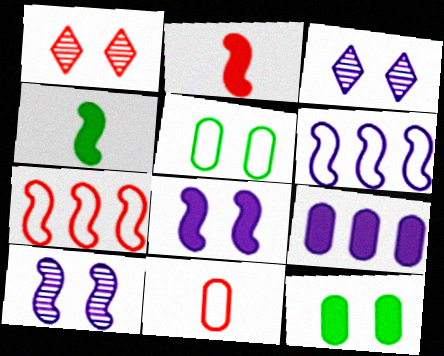[[1, 5, 8], 
[4, 7, 10]]